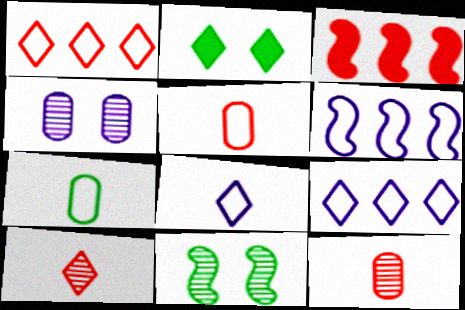[[2, 6, 12], 
[2, 9, 10]]